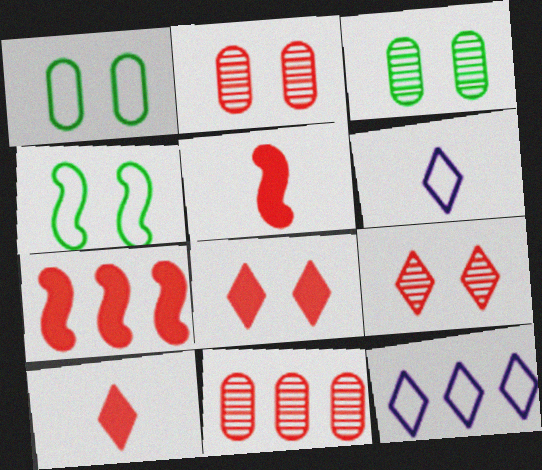[[3, 5, 12], 
[3, 6, 7]]